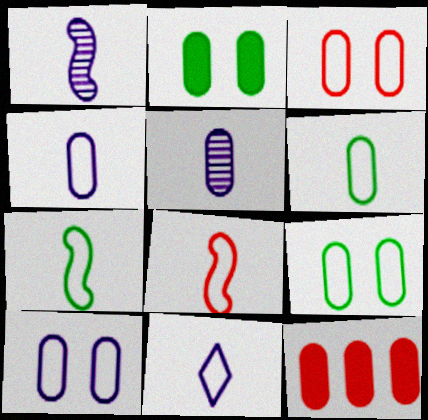[[3, 9, 10], 
[5, 9, 12], 
[6, 8, 11]]